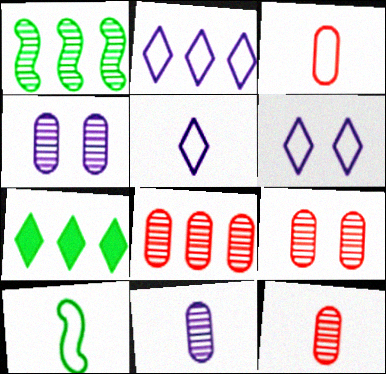[[2, 5, 6], 
[3, 5, 10], 
[8, 9, 12]]